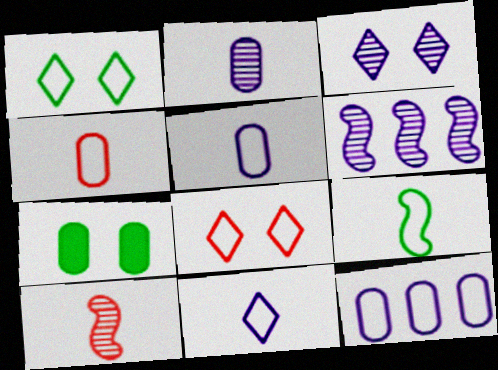[[2, 3, 6], 
[4, 9, 11], 
[8, 9, 12]]